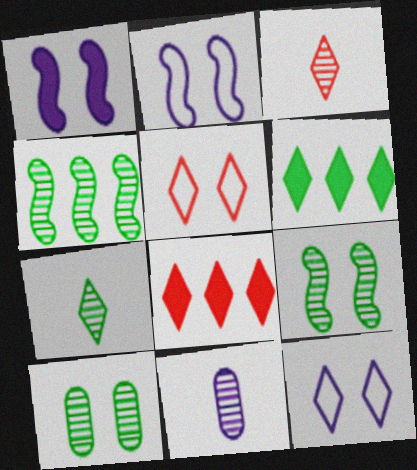[[1, 5, 10], 
[3, 5, 8], 
[3, 6, 12], 
[4, 7, 10], 
[7, 8, 12]]